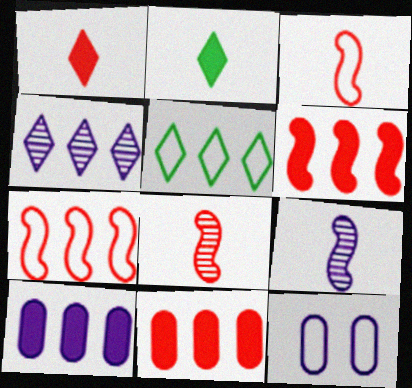[[3, 5, 12]]